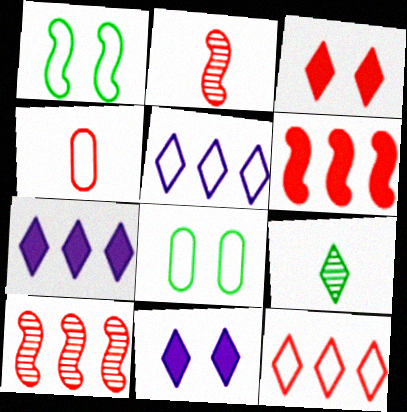[[1, 4, 5], 
[2, 7, 8], 
[3, 4, 10], 
[3, 5, 9], 
[9, 11, 12]]